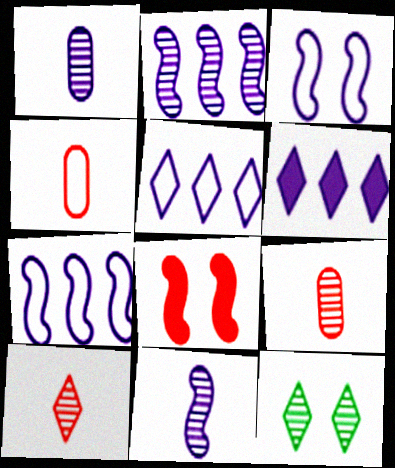[[1, 3, 6], 
[2, 9, 12]]